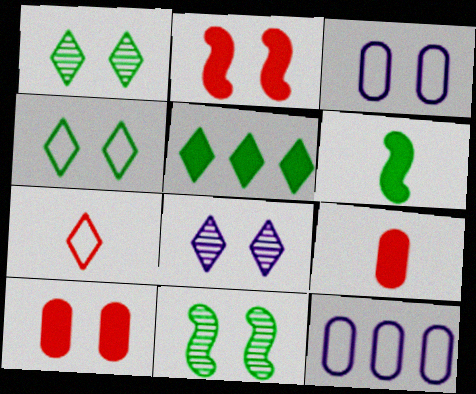[[1, 2, 3], 
[5, 7, 8]]